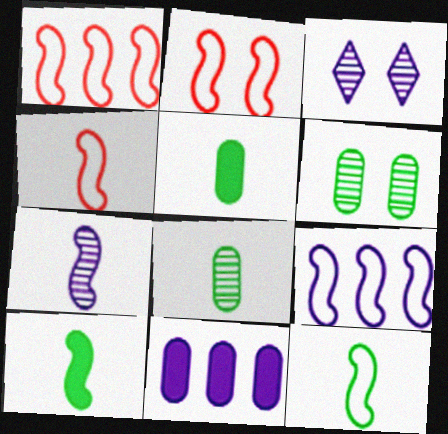[[1, 2, 4], 
[1, 3, 5], 
[2, 9, 12], 
[4, 7, 10]]